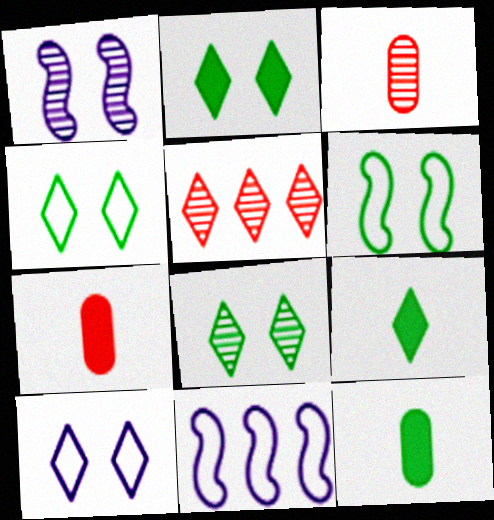[[2, 3, 11], 
[2, 4, 8], 
[5, 9, 10], 
[7, 8, 11]]